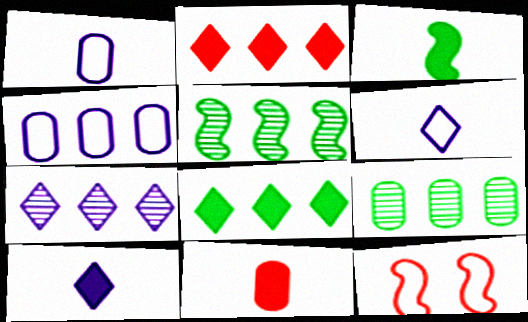[[2, 4, 5], 
[3, 10, 11], 
[9, 10, 12]]